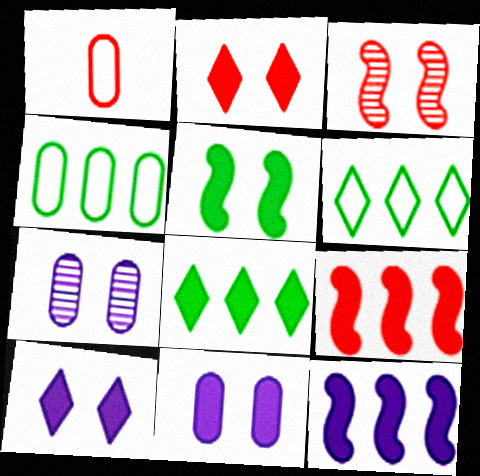[[2, 5, 11]]